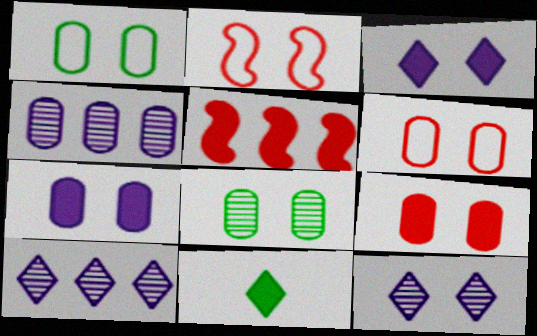[[2, 3, 8], 
[2, 4, 11], 
[5, 7, 11], 
[6, 7, 8]]